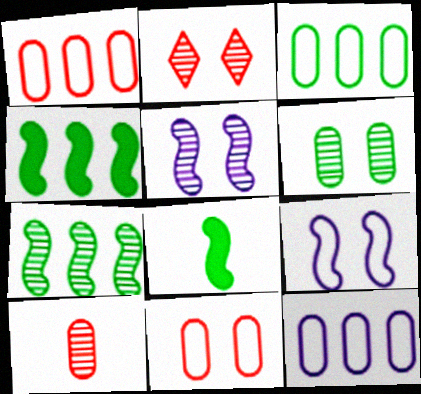[[1, 3, 12], 
[2, 5, 6], 
[2, 8, 12]]